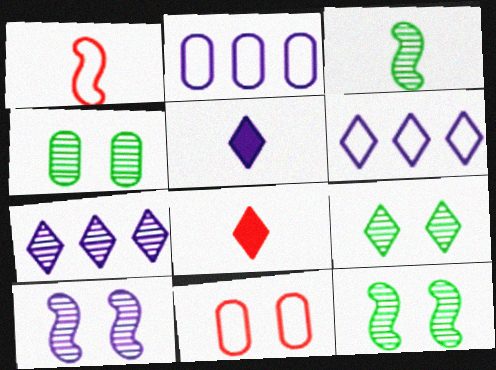[[2, 5, 10], 
[2, 8, 12], 
[4, 9, 12], 
[6, 8, 9]]